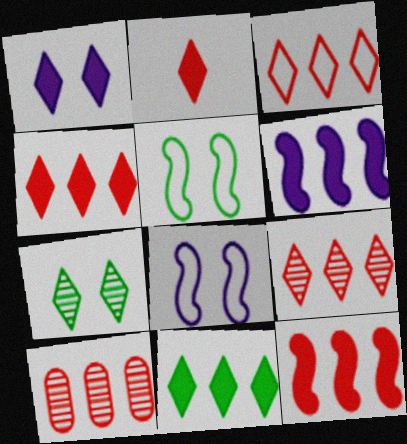[[1, 2, 11], 
[3, 4, 9], 
[3, 10, 12]]